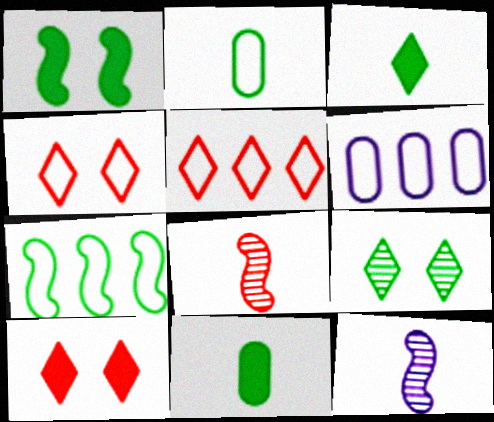[[5, 6, 7], 
[7, 9, 11]]